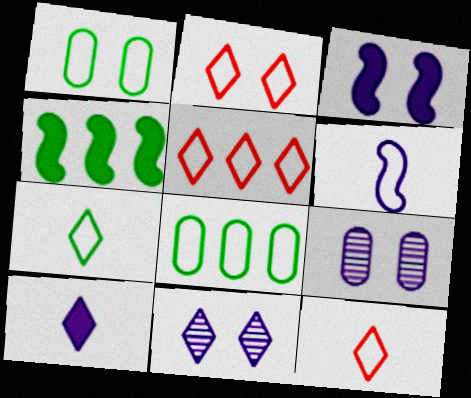[[1, 5, 6], 
[2, 5, 12], 
[2, 6, 8], 
[4, 9, 12]]